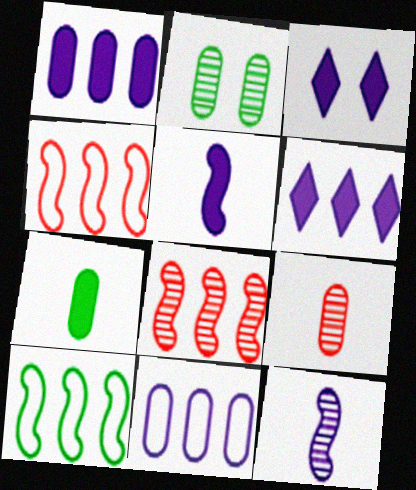[[1, 3, 5], 
[3, 9, 10], 
[3, 11, 12]]